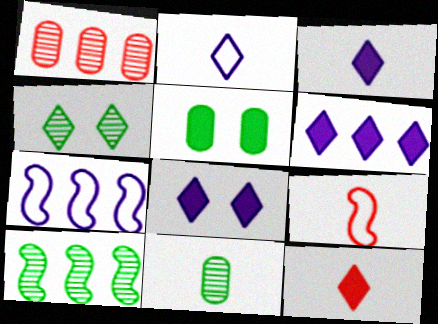[[3, 6, 8], 
[3, 9, 11], 
[4, 10, 11]]